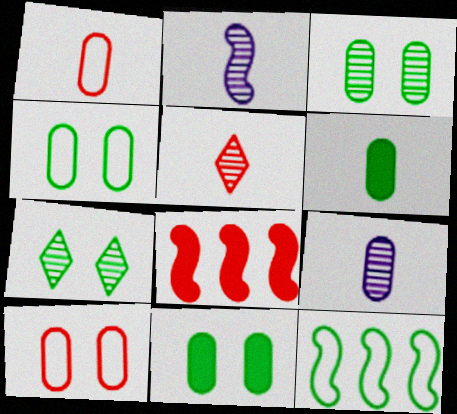[[1, 6, 9], 
[3, 4, 11], 
[5, 8, 10], 
[6, 7, 12]]